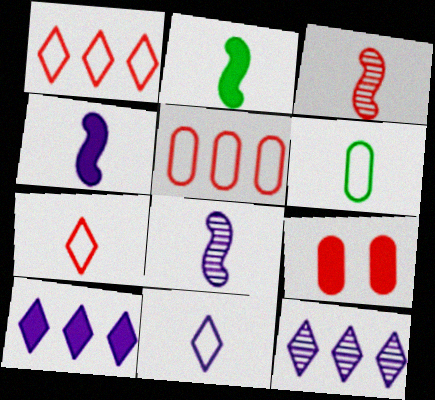[[1, 3, 9], 
[2, 9, 10]]